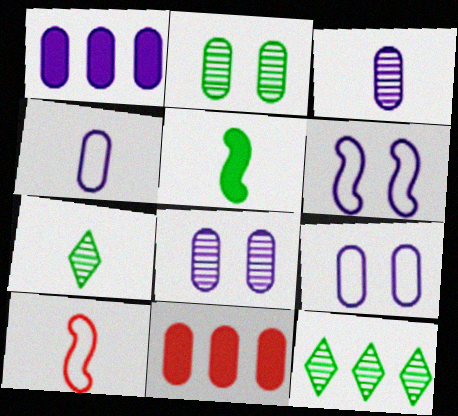[[1, 3, 9], 
[1, 4, 8], 
[2, 4, 11], 
[6, 7, 11]]